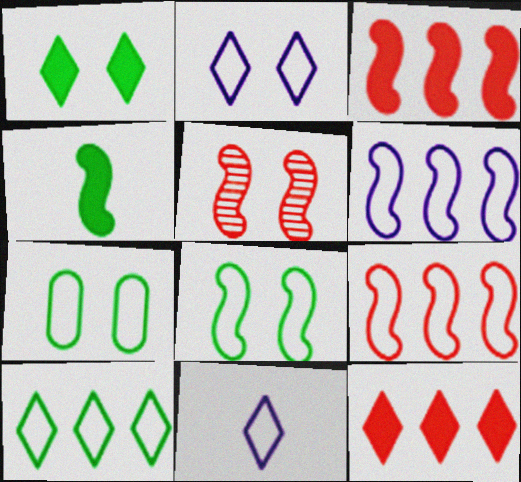[[4, 5, 6], 
[7, 9, 11]]